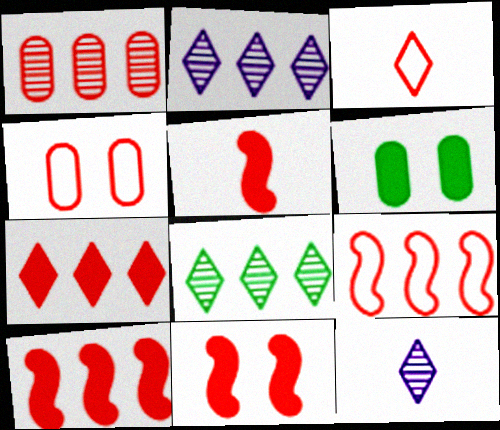[[1, 3, 11], 
[1, 7, 9], 
[3, 4, 9], 
[5, 10, 11], 
[6, 9, 12]]